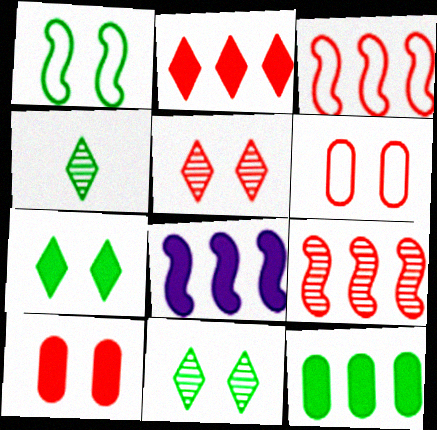[[1, 4, 12], 
[2, 8, 12], 
[4, 6, 8]]